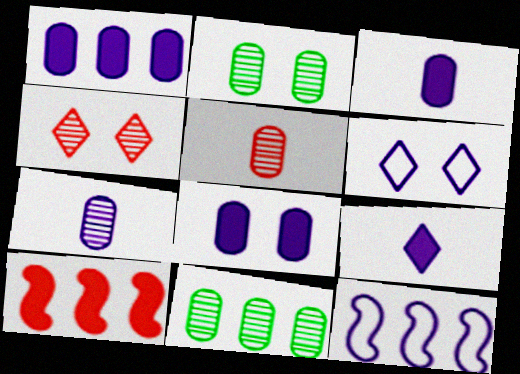[[1, 3, 8]]